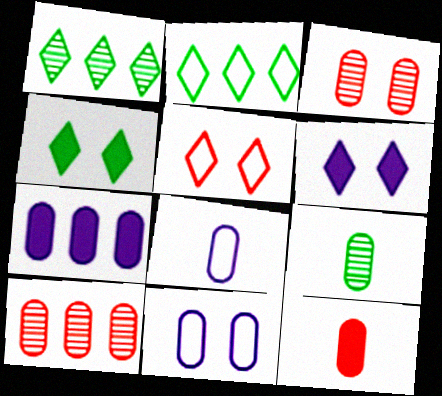[[8, 9, 12]]